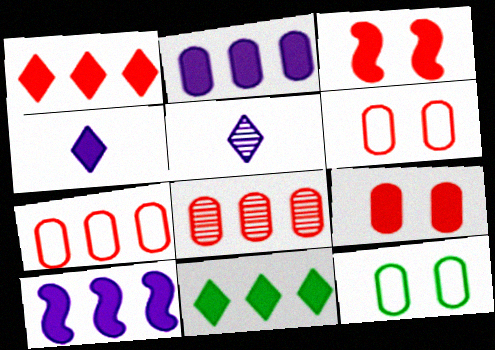[]